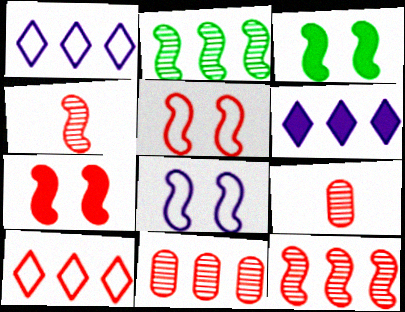[[1, 3, 9], 
[7, 9, 10]]